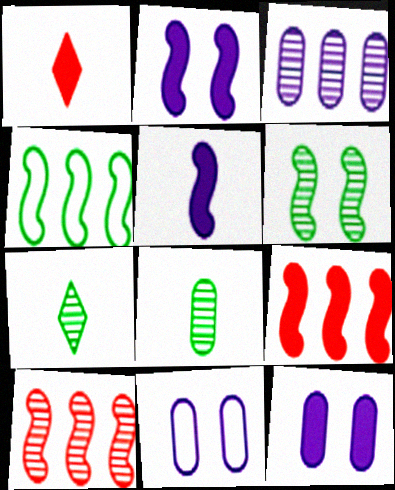[[7, 9, 11]]